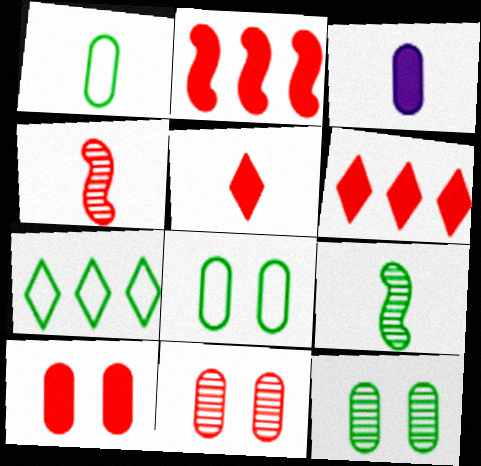[[2, 5, 10]]